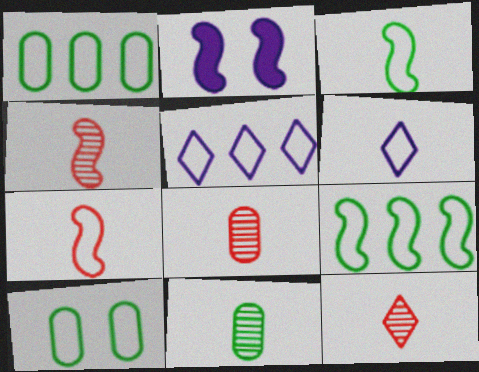[[1, 2, 12], 
[2, 4, 9], 
[4, 8, 12], 
[5, 7, 10]]